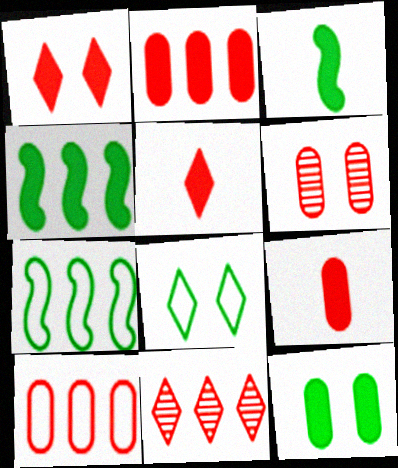[[6, 9, 10]]